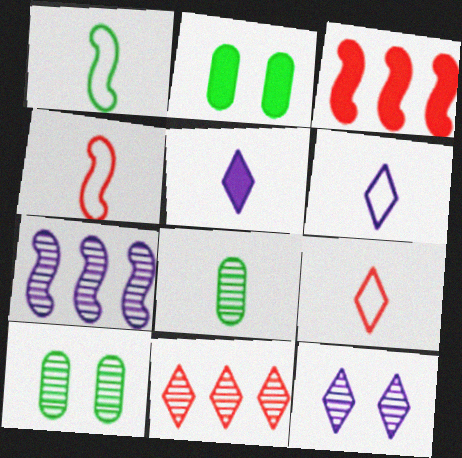[[2, 3, 5], 
[2, 7, 9], 
[3, 6, 10], 
[4, 5, 8]]